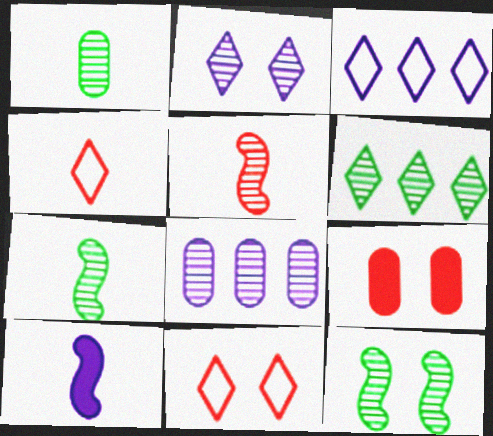[[1, 4, 10], 
[1, 6, 12], 
[3, 7, 9]]